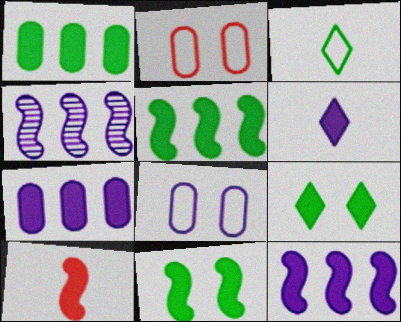[[4, 6, 8], 
[7, 9, 10], 
[10, 11, 12]]